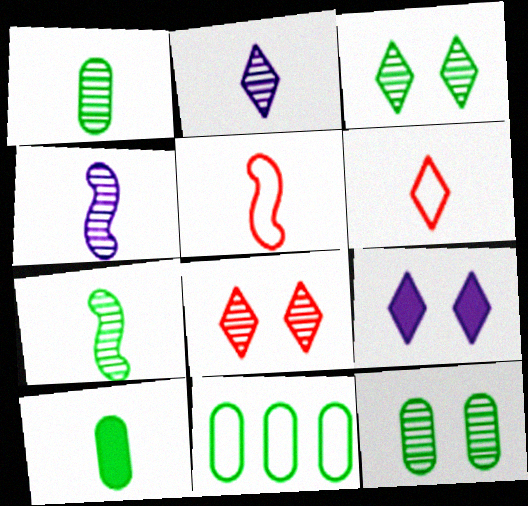[[2, 5, 10], 
[4, 6, 10], 
[10, 11, 12]]